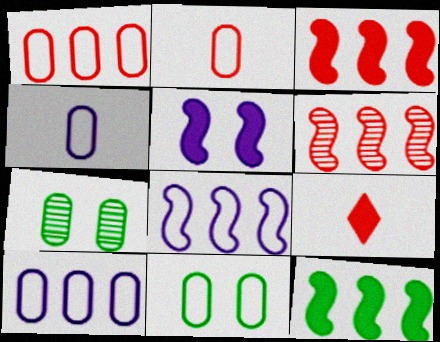[[1, 4, 11], 
[2, 10, 11], 
[6, 8, 12], 
[7, 8, 9]]